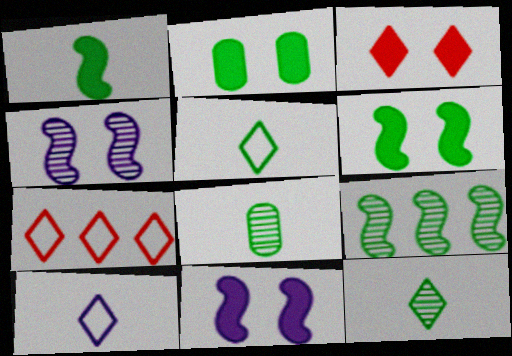[[1, 5, 8], 
[2, 3, 11], 
[2, 5, 9], 
[7, 8, 11]]